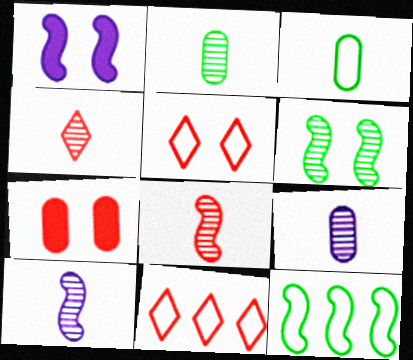[[1, 2, 11], 
[1, 8, 12], 
[2, 4, 10], 
[7, 8, 11]]